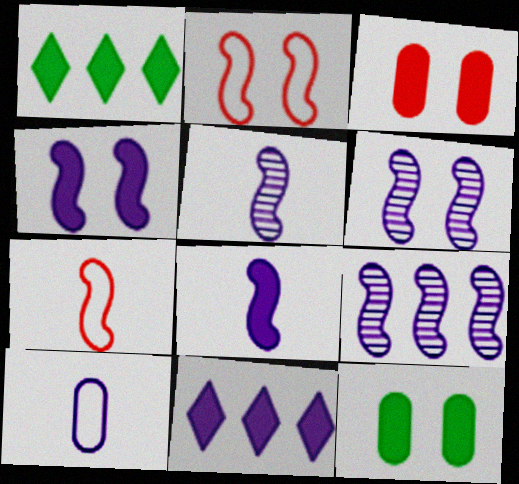[[1, 3, 8], 
[5, 6, 9], 
[6, 10, 11]]